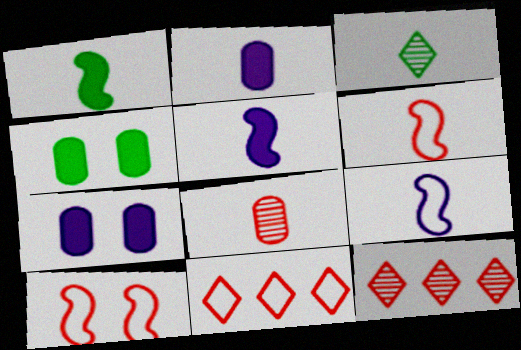[[2, 3, 6], 
[4, 9, 12]]